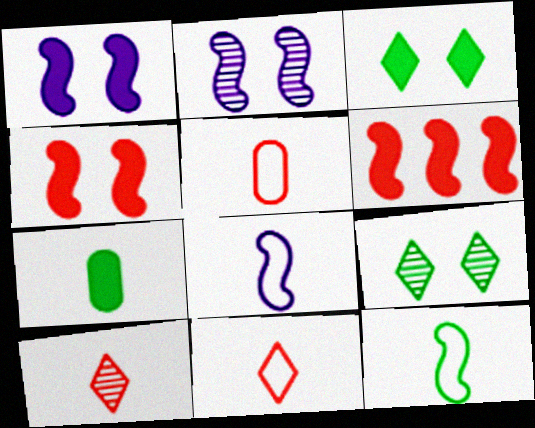[[2, 6, 12], 
[7, 8, 10]]